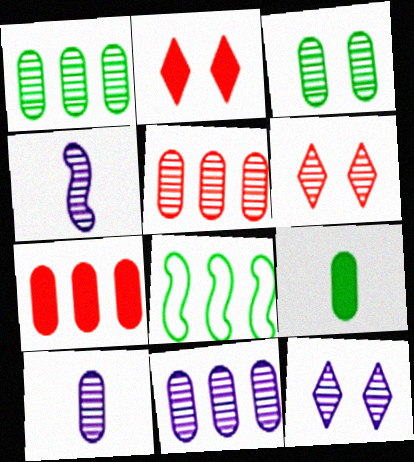[[1, 4, 6], 
[1, 5, 11], 
[2, 8, 10], 
[3, 5, 10], 
[4, 11, 12]]